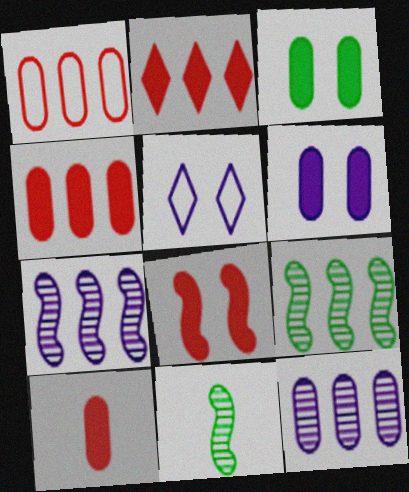[[2, 8, 10], 
[4, 5, 11], 
[5, 9, 10]]